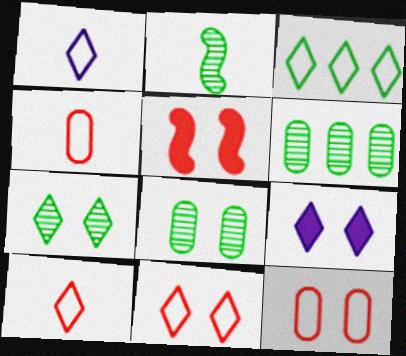[[1, 3, 11], 
[1, 5, 6], 
[2, 6, 7], 
[7, 9, 11]]